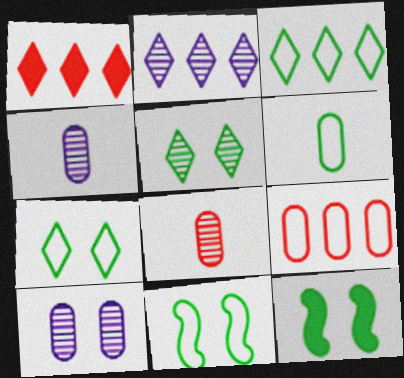[[1, 2, 3], 
[1, 4, 11], 
[3, 6, 11]]